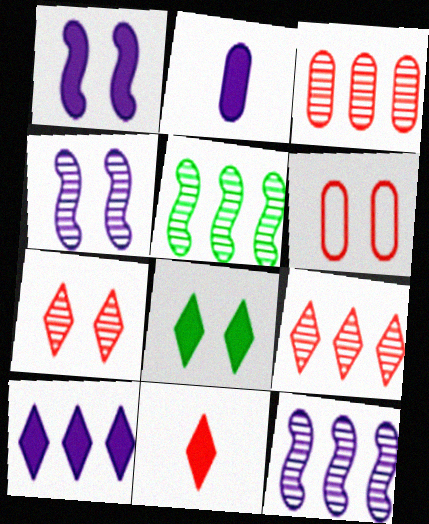[[1, 2, 10], 
[4, 6, 8], 
[8, 10, 11]]